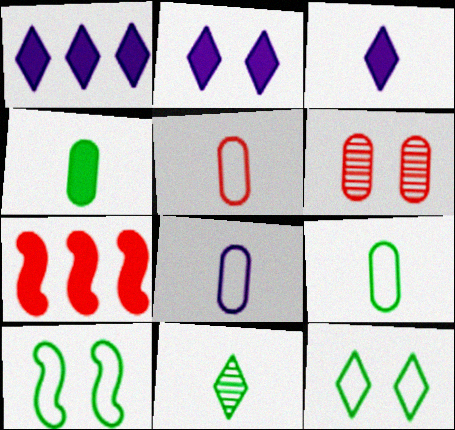[[1, 2, 3], 
[2, 4, 7], 
[2, 6, 10], 
[5, 8, 9]]